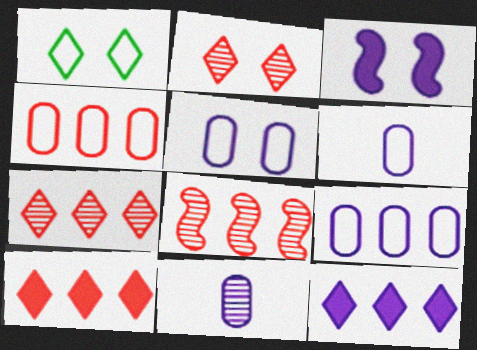[[4, 8, 10], 
[5, 6, 9]]